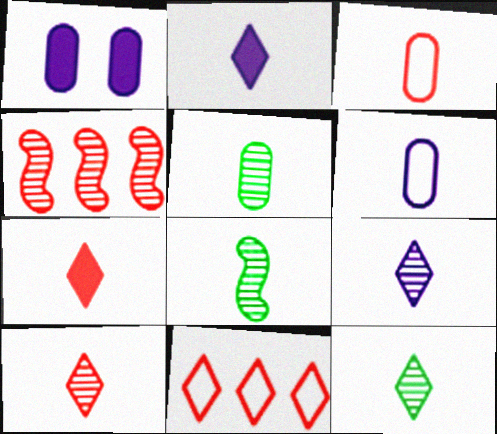[[1, 8, 11], 
[2, 3, 8], 
[5, 8, 12], 
[6, 7, 8], 
[9, 10, 12]]